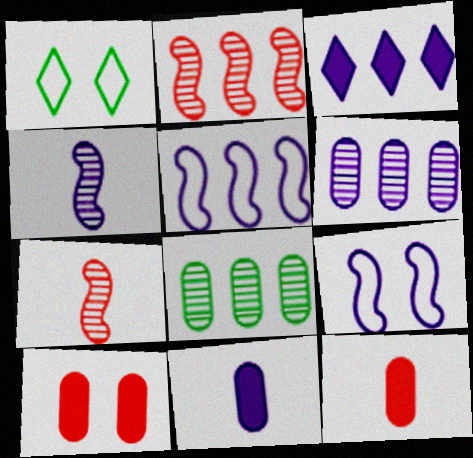[[1, 2, 11], 
[3, 5, 6]]